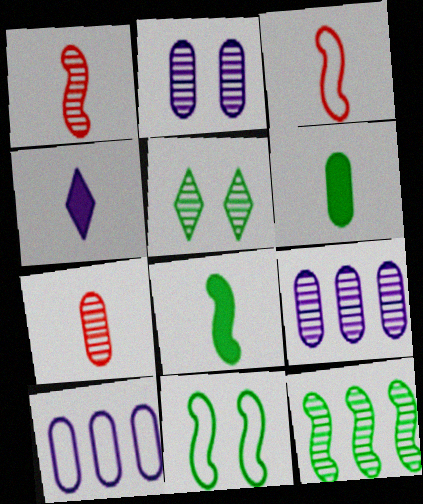[[1, 5, 9], 
[8, 11, 12]]